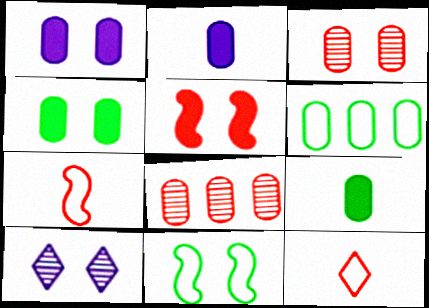[[2, 3, 6], 
[5, 8, 12]]